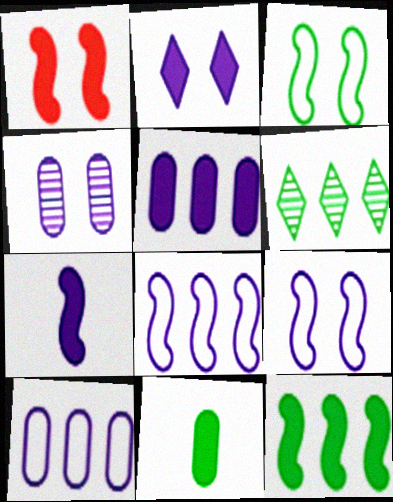[[1, 7, 12], 
[2, 4, 9], 
[2, 5, 7], 
[3, 6, 11]]